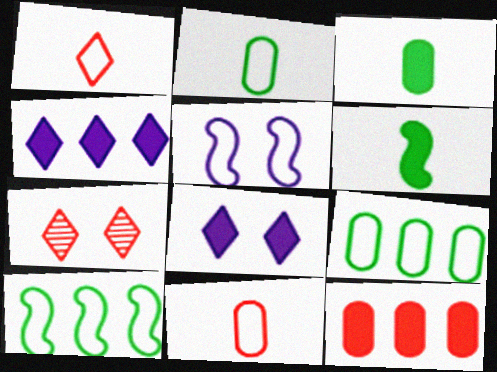[[1, 5, 9], 
[6, 8, 12]]